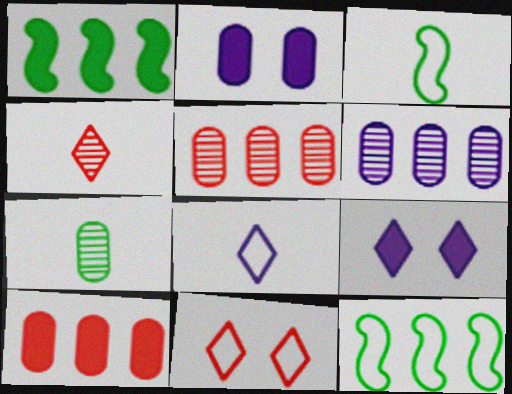[[2, 4, 12], 
[3, 5, 9]]